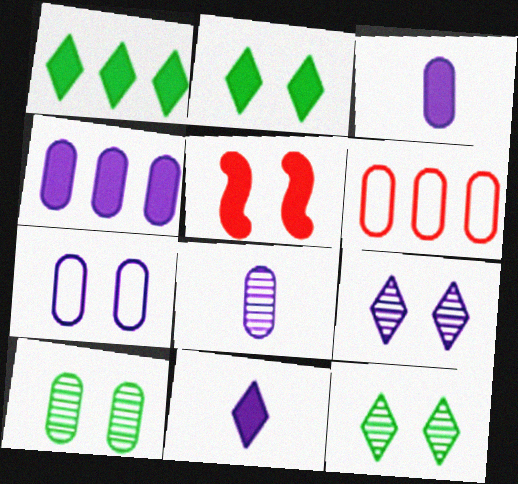[[1, 3, 5], 
[3, 6, 10], 
[4, 7, 8], 
[5, 7, 12]]